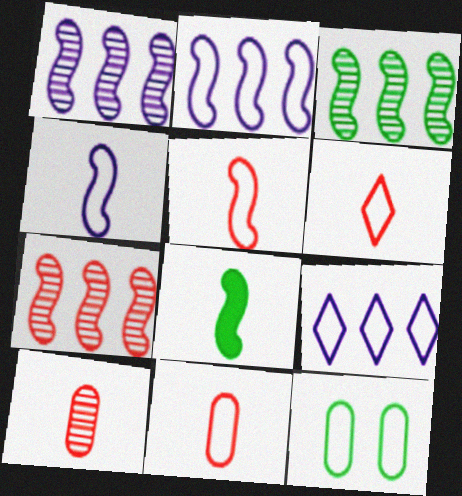[[1, 3, 7], 
[2, 6, 12], 
[5, 6, 11], 
[5, 9, 12]]